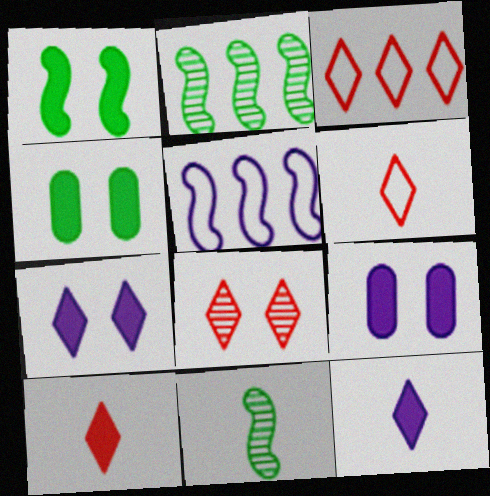[[2, 6, 9], 
[3, 8, 10], 
[3, 9, 11]]